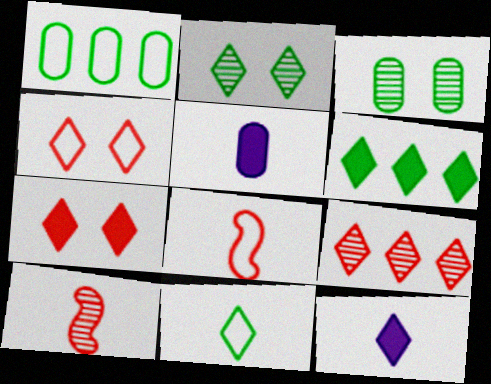[[2, 6, 11], 
[5, 10, 11], 
[6, 7, 12]]